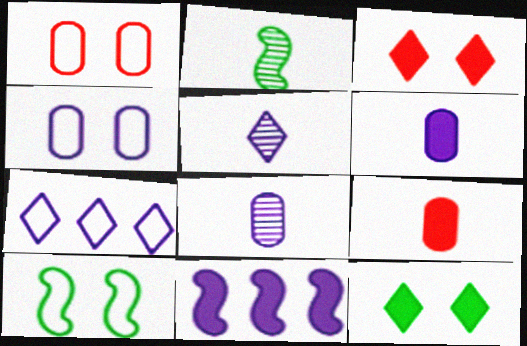[[4, 5, 11], 
[9, 11, 12]]